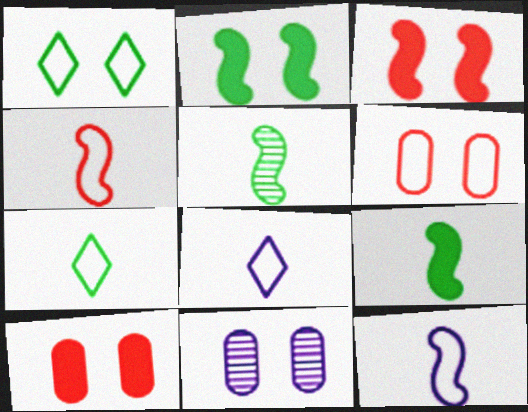[[1, 3, 11]]